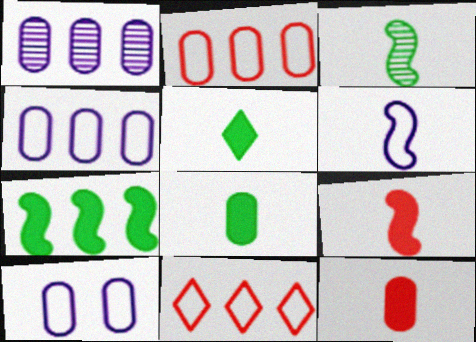[[1, 7, 11], 
[3, 6, 9]]